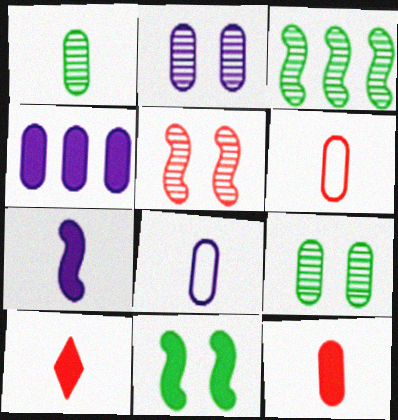[[1, 8, 12], 
[2, 4, 8], 
[4, 6, 9], 
[4, 10, 11]]